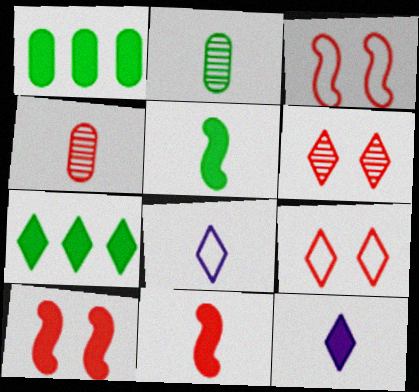[[1, 10, 12], 
[2, 8, 11], 
[4, 5, 8], 
[6, 7, 8]]